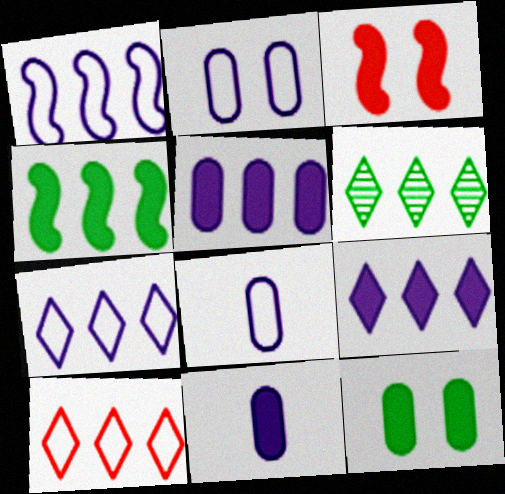[[3, 6, 8], 
[6, 9, 10]]